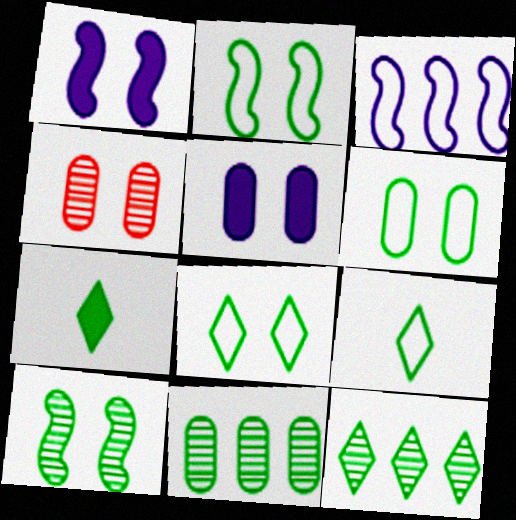[[1, 4, 8], 
[2, 6, 8], 
[2, 7, 11], 
[3, 4, 7], 
[4, 5, 6], 
[7, 8, 12]]